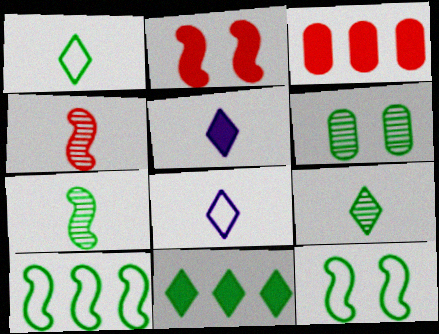[]